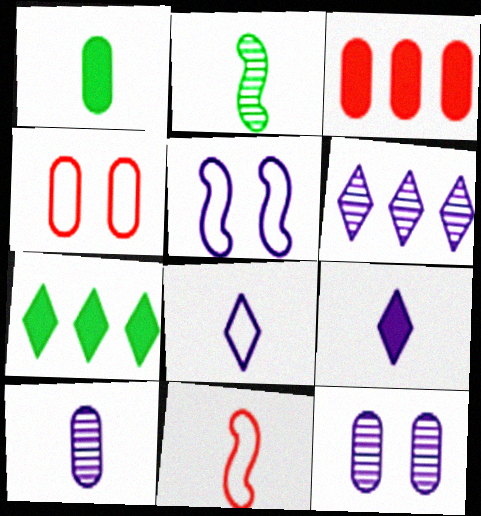[[7, 11, 12]]